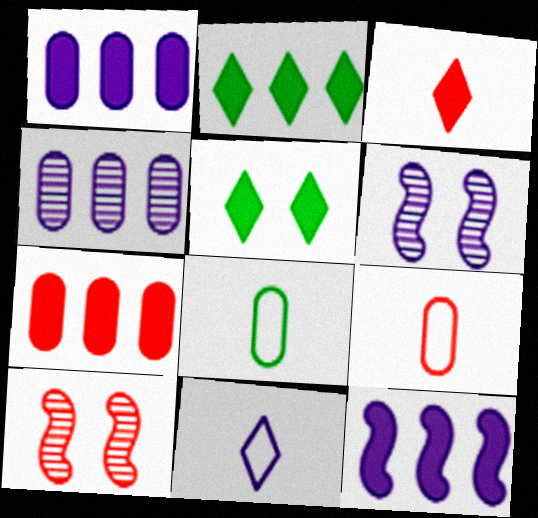[[1, 6, 11], 
[2, 6, 9], 
[2, 7, 12]]